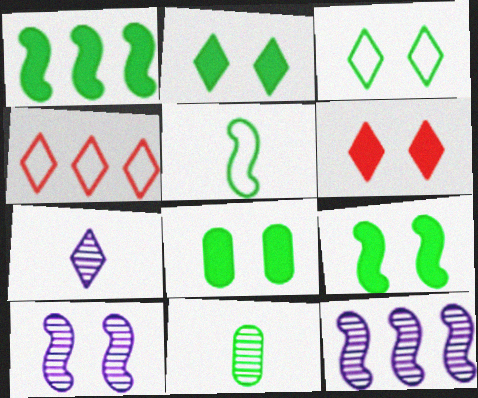[[1, 3, 11], 
[2, 4, 7], 
[2, 8, 9]]